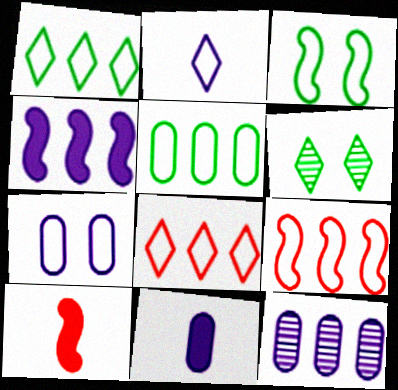[[6, 9, 11], 
[7, 11, 12]]